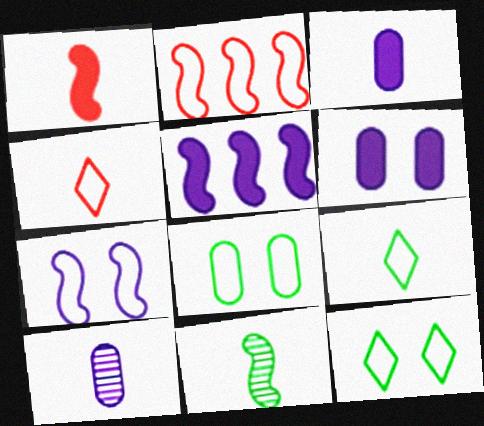[[1, 9, 10], 
[3, 4, 11]]